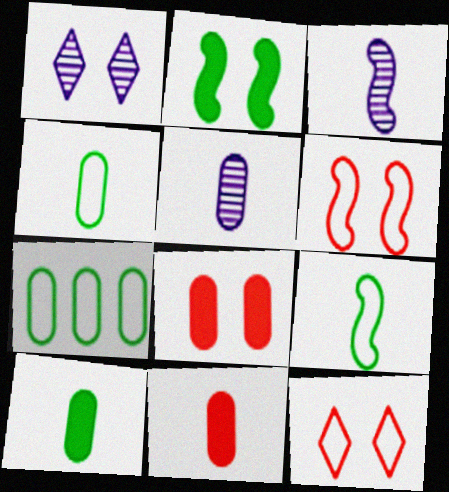[[4, 5, 11], 
[5, 7, 8]]